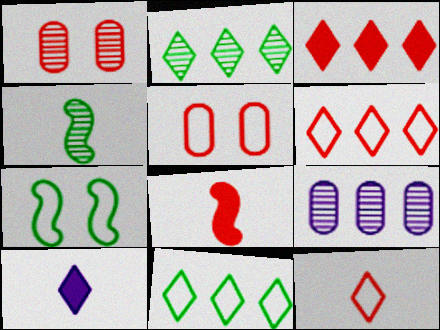[[1, 6, 8]]